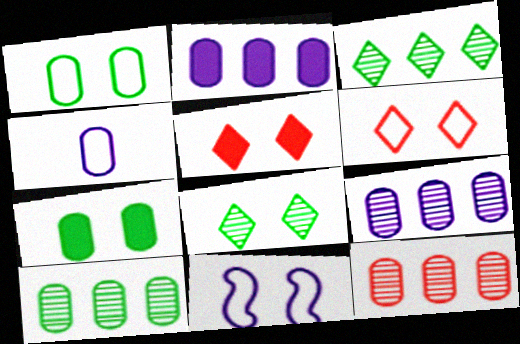[[1, 6, 11], 
[4, 7, 12], 
[9, 10, 12]]